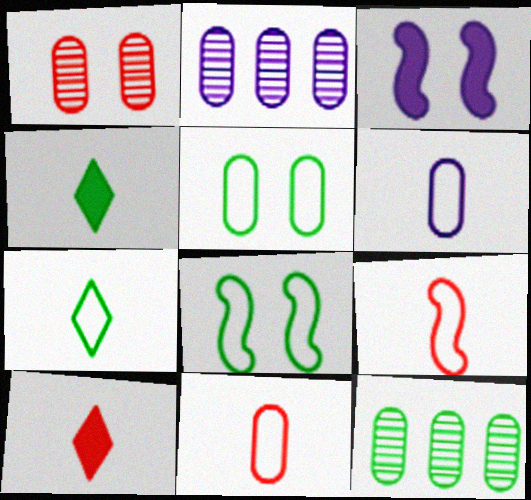[[2, 8, 10], 
[4, 8, 12], 
[6, 7, 9]]